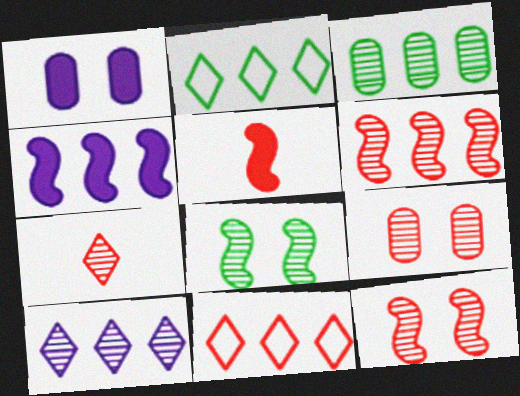[[3, 4, 11], 
[3, 6, 10], 
[5, 9, 11], 
[6, 7, 9]]